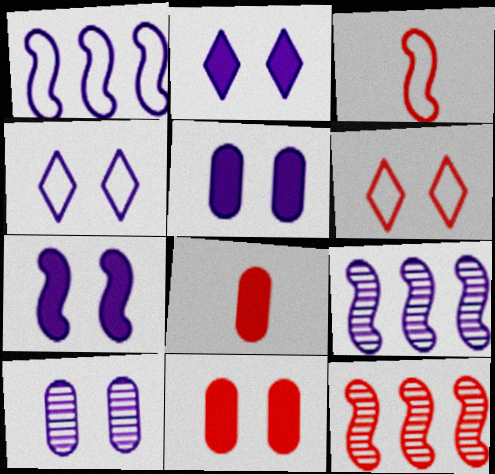[[2, 5, 7], 
[4, 7, 10], 
[6, 8, 12]]